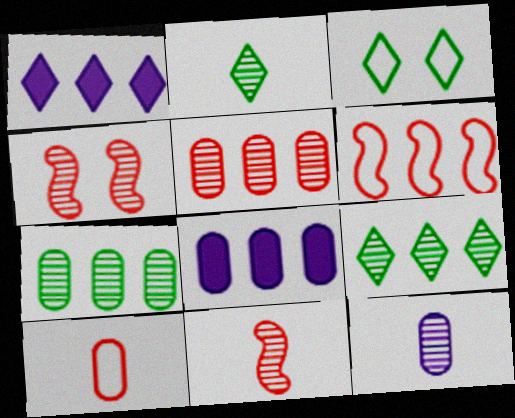[[1, 6, 7], 
[2, 11, 12], 
[3, 8, 11], 
[4, 9, 12], 
[6, 8, 9]]